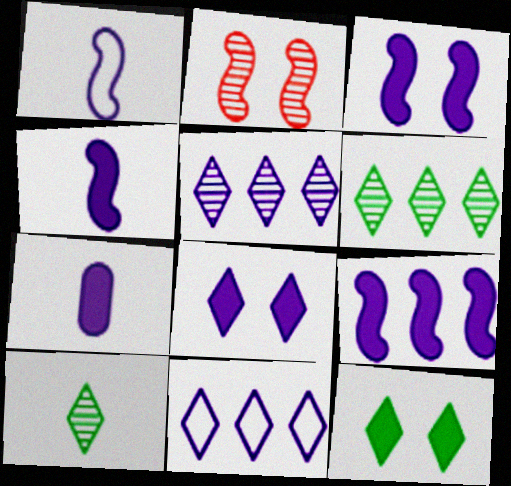[[3, 4, 9], 
[7, 8, 9]]